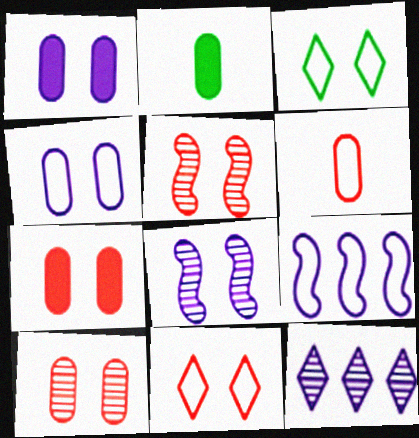[[1, 3, 5], 
[3, 6, 9], 
[3, 7, 8], 
[5, 7, 11]]